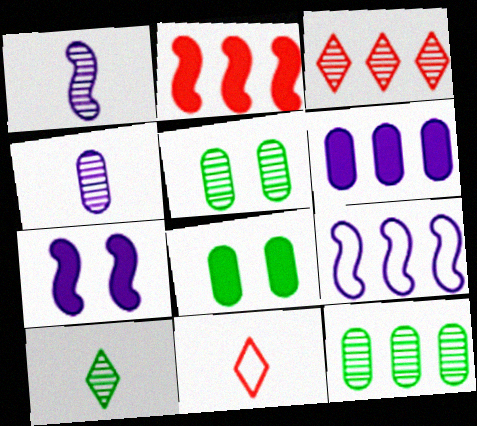[[1, 3, 5], 
[1, 7, 9], 
[7, 11, 12]]